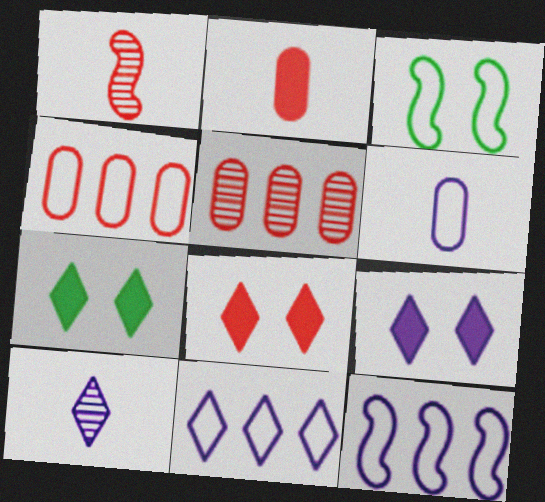[[1, 4, 8], 
[7, 8, 9], 
[9, 10, 11]]